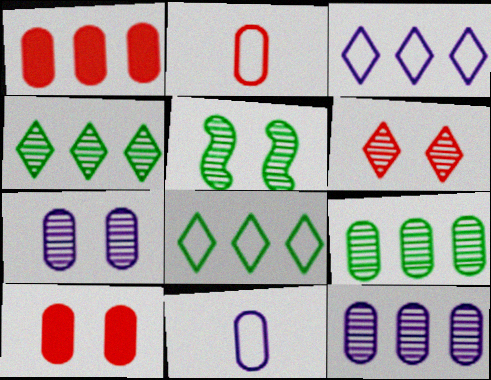[[5, 6, 7], 
[9, 10, 11]]